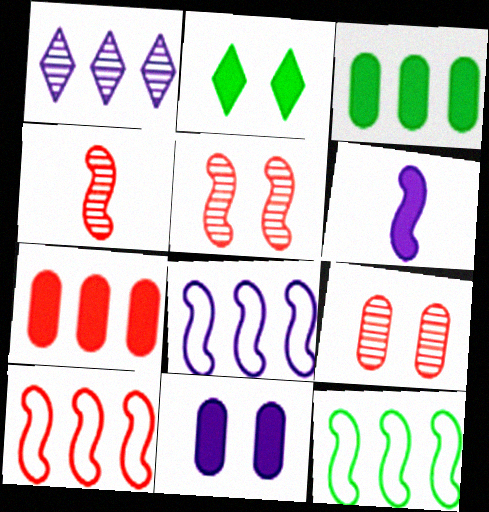[[1, 3, 10], 
[1, 7, 12], 
[2, 6, 7], 
[5, 6, 12], 
[8, 10, 12]]